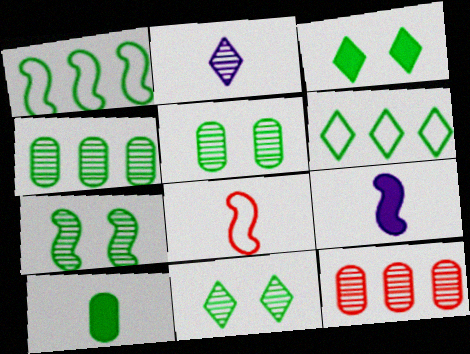[[1, 10, 11], 
[2, 7, 12], 
[2, 8, 10], 
[5, 7, 11], 
[6, 7, 10]]